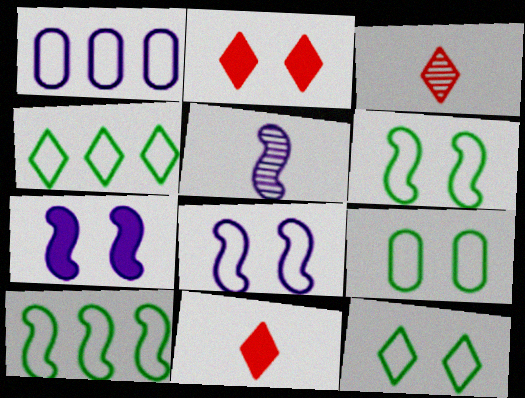[[6, 9, 12]]